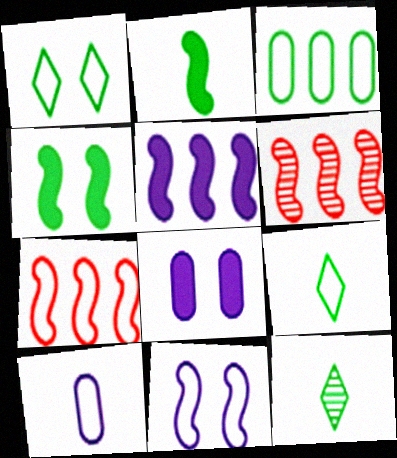[[1, 7, 10], 
[2, 6, 11], 
[3, 4, 12], 
[6, 8, 9], 
[7, 8, 12]]